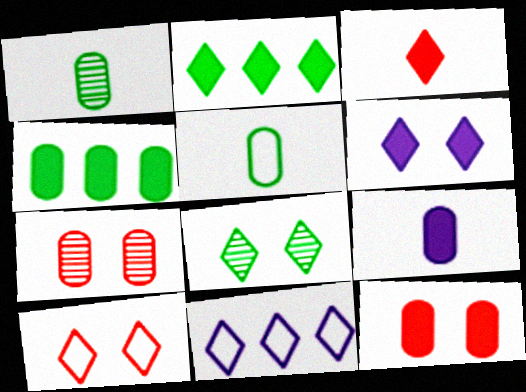[[2, 3, 6], 
[3, 8, 11], 
[4, 9, 12], 
[6, 8, 10]]